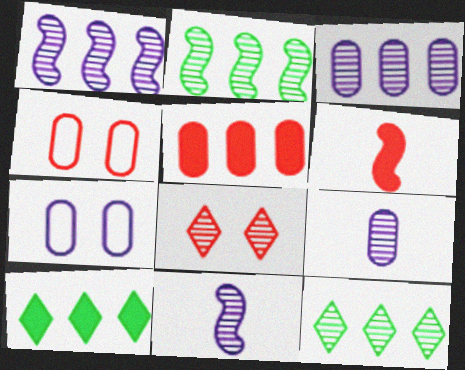[[2, 8, 9], 
[4, 10, 11], 
[6, 7, 12]]